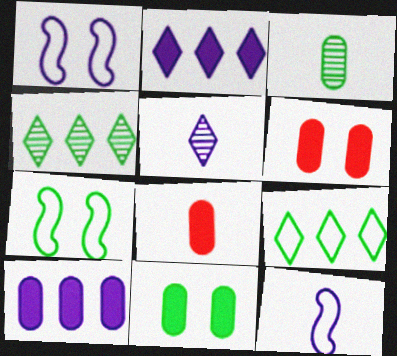[[1, 4, 8], 
[1, 5, 10], 
[4, 6, 12], 
[8, 10, 11]]